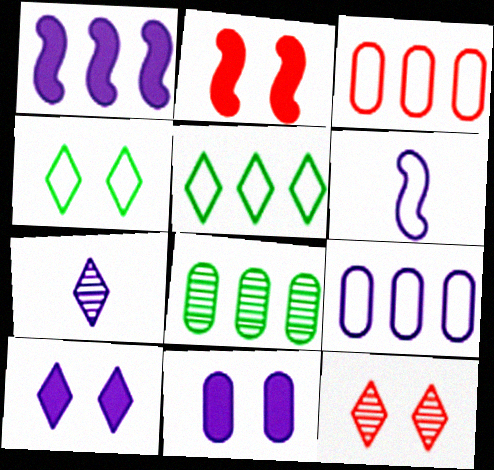[[3, 4, 6], 
[4, 10, 12]]